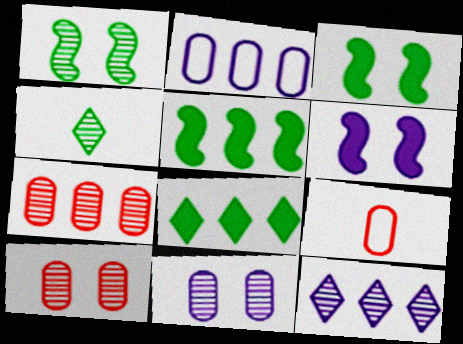[[3, 9, 12]]